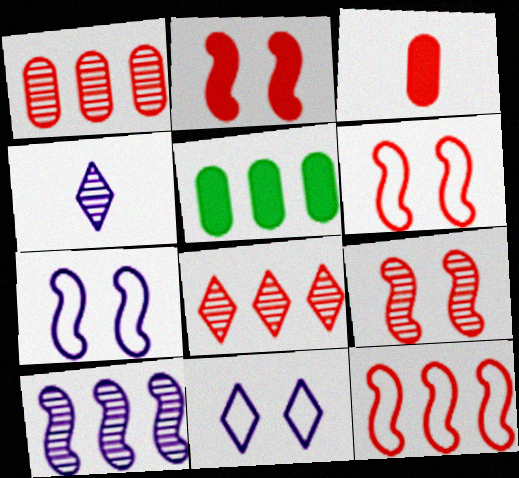[[2, 6, 9], 
[3, 6, 8], 
[4, 5, 6]]